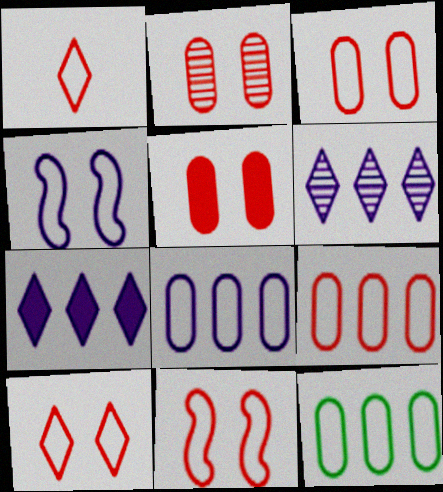[[1, 4, 12], 
[1, 9, 11], 
[2, 3, 5], 
[3, 10, 11], 
[8, 9, 12]]